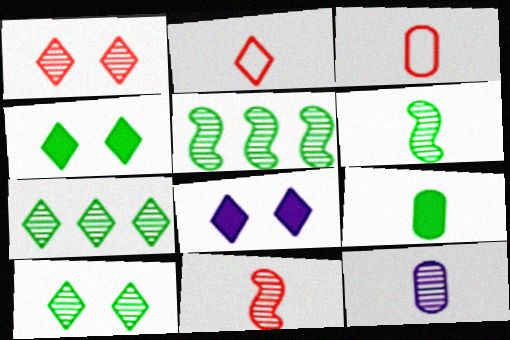[[1, 5, 12], 
[2, 7, 8], 
[3, 5, 8], 
[3, 9, 12]]